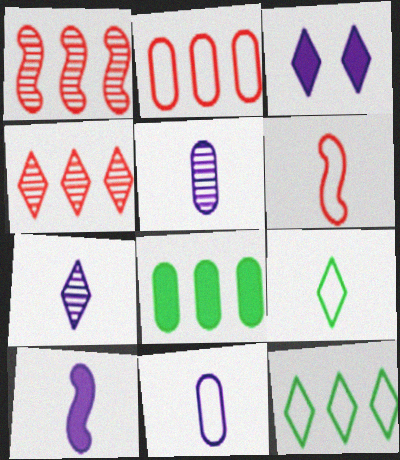[[3, 4, 9], 
[6, 9, 11], 
[7, 10, 11]]